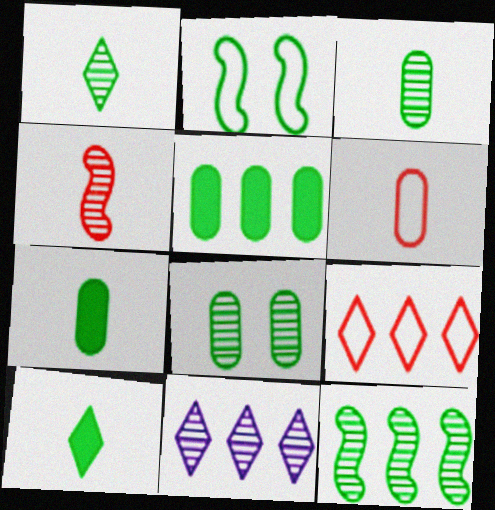[[1, 2, 5], 
[1, 8, 12], 
[4, 8, 11]]